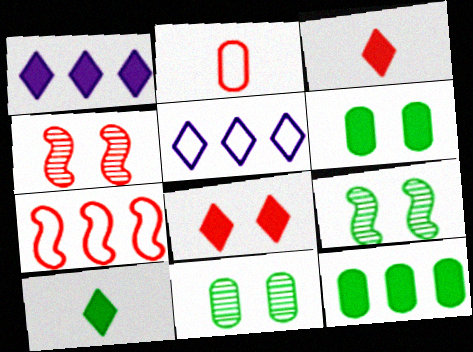[[1, 2, 9], 
[1, 8, 10]]